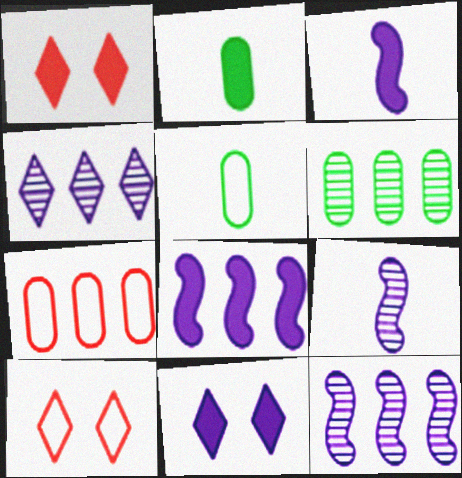[[1, 2, 8], 
[1, 5, 12], 
[2, 10, 12], 
[3, 6, 10]]